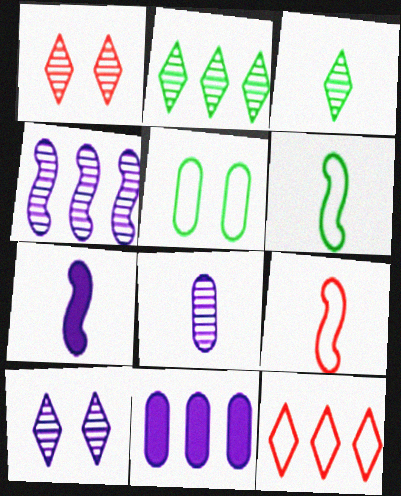[[1, 6, 11], 
[4, 8, 10]]